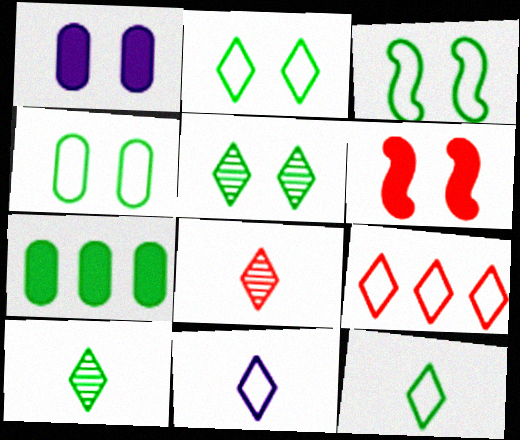[[2, 3, 4], 
[2, 9, 11], 
[3, 7, 10]]